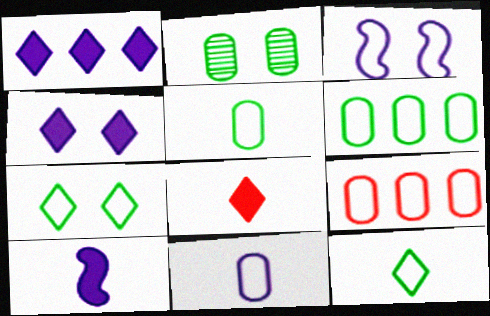[[3, 9, 12]]